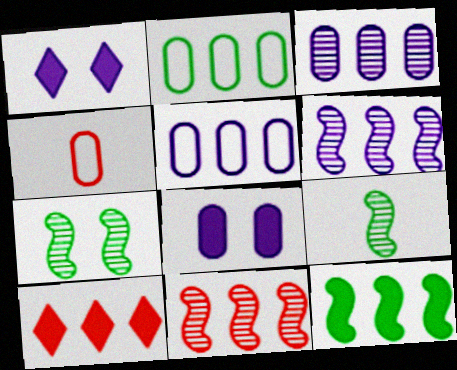[[2, 6, 10]]